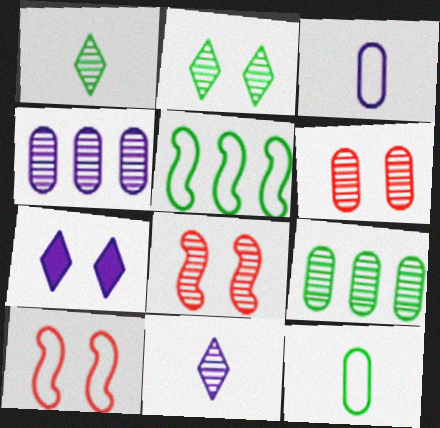[[1, 4, 8], 
[8, 9, 11]]